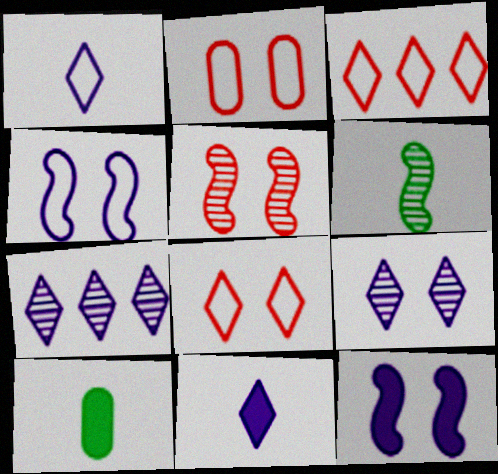[]